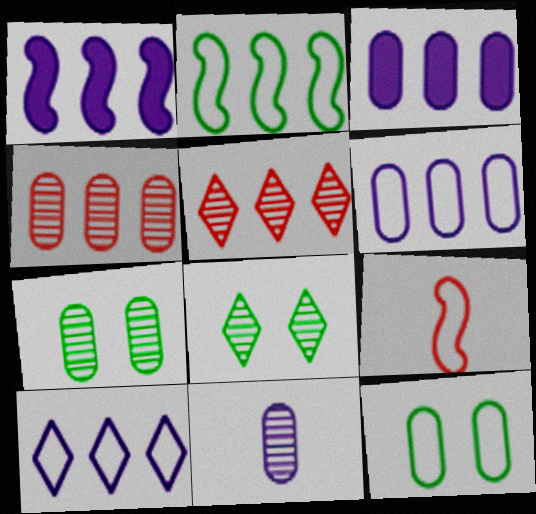[[2, 3, 5], 
[3, 8, 9], 
[4, 7, 11], 
[9, 10, 12]]